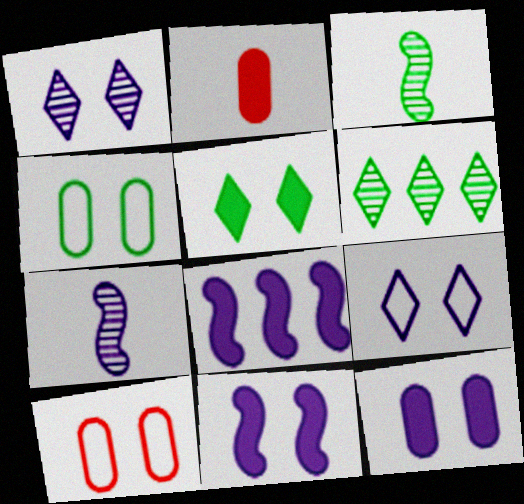[[2, 5, 8]]